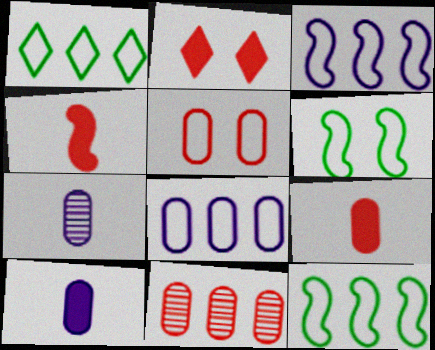[[2, 7, 12], 
[5, 9, 11]]